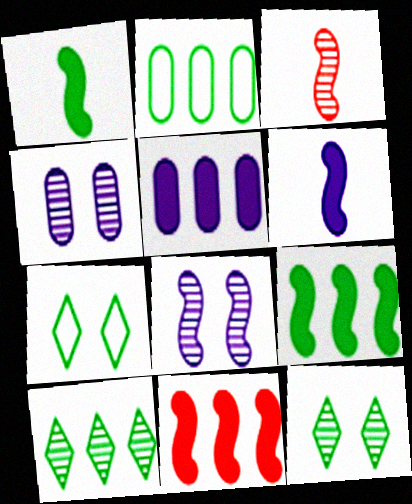[[1, 2, 12], 
[2, 9, 10], 
[3, 4, 10], 
[3, 5, 7]]